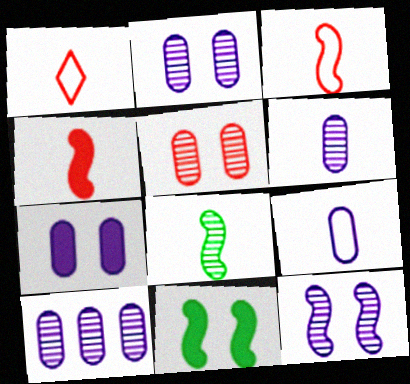[[1, 10, 11], 
[2, 6, 10], 
[7, 9, 10]]